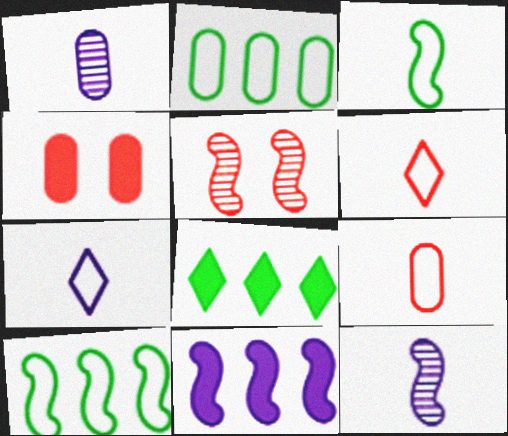[[1, 2, 4], 
[3, 5, 11], 
[3, 7, 9]]